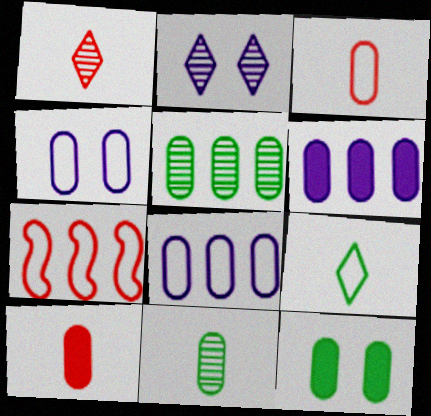[[4, 5, 10], 
[4, 7, 9], 
[6, 10, 12]]